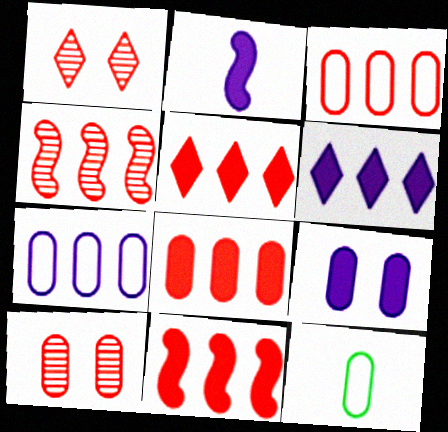[[2, 6, 9], 
[3, 4, 5], 
[5, 8, 11]]